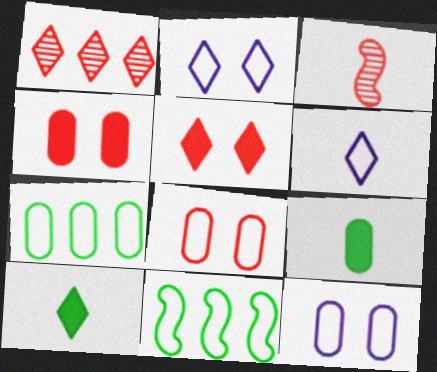[[1, 2, 10], 
[3, 6, 9], 
[6, 8, 11]]